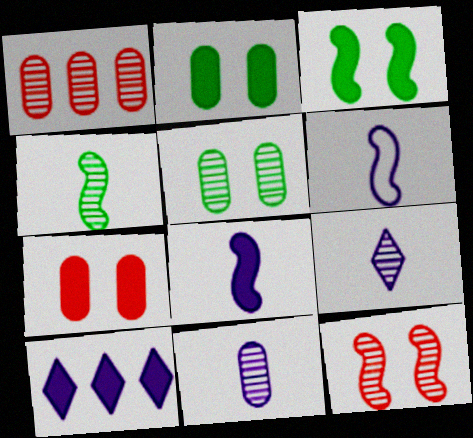[[1, 5, 11]]